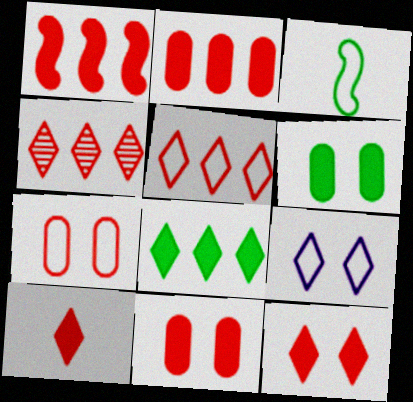[[1, 10, 11]]